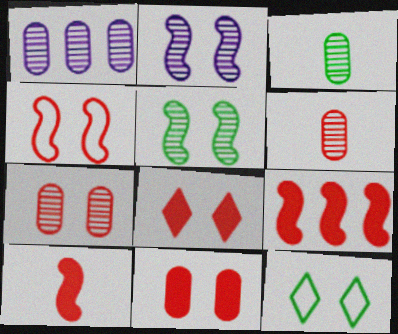[[1, 3, 7], 
[1, 10, 12], 
[2, 11, 12], 
[4, 7, 8]]